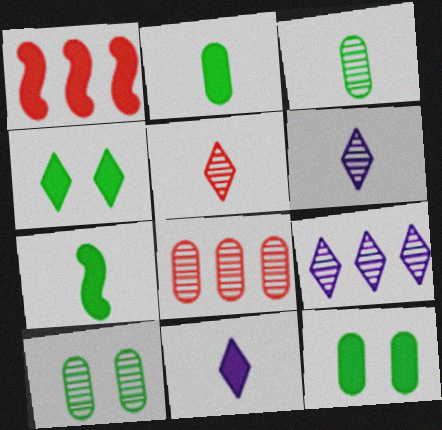[[1, 11, 12]]